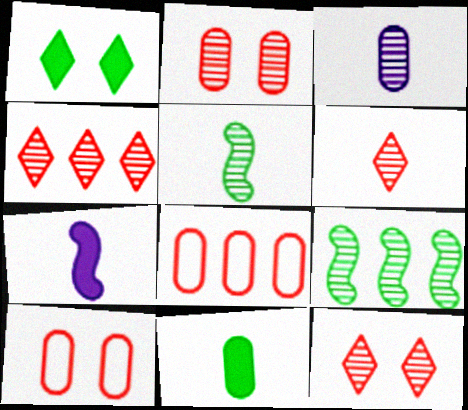[[3, 5, 6], 
[3, 9, 12], 
[4, 6, 12]]